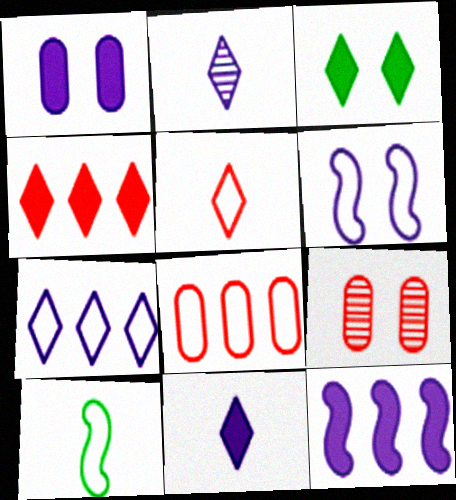[[1, 11, 12], 
[3, 4, 11], 
[3, 6, 9]]